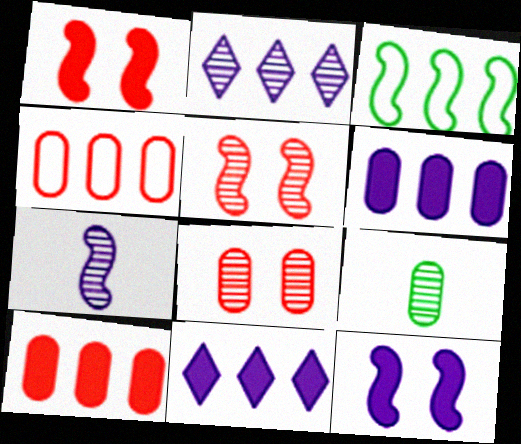[[1, 3, 7], 
[2, 3, 10], 
[2, 5, 9]]